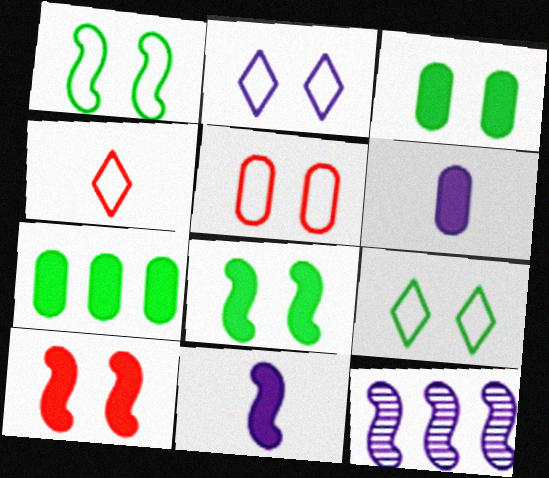[[1, 2, 5], 
[2, 6, 12], 
[3, 4, 12]]